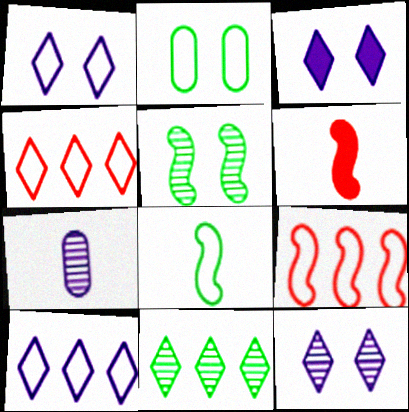[[1, 3, 12]]